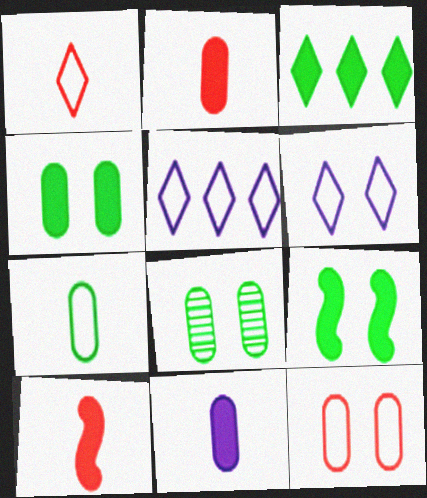[[5, 8, 10]]